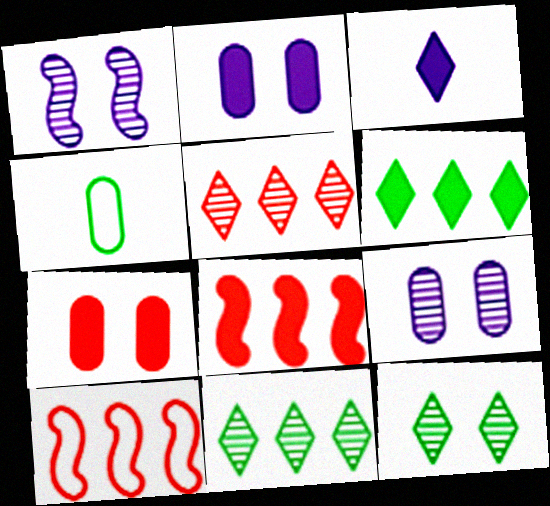[]